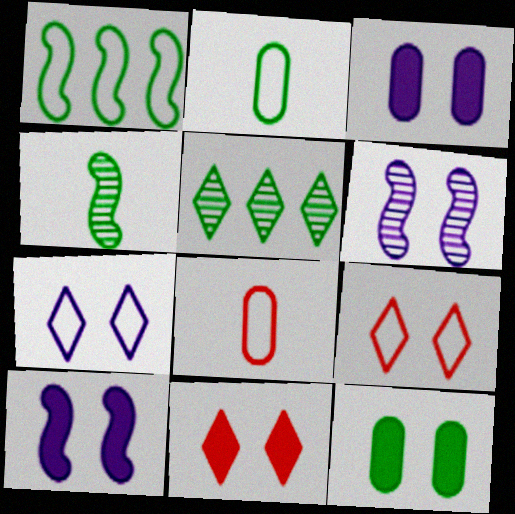[[1, 7, 8], 
[3, 6, 7], 
[5, 8, 10], 
[6, 9, 12], 
[10, 11, 12]]